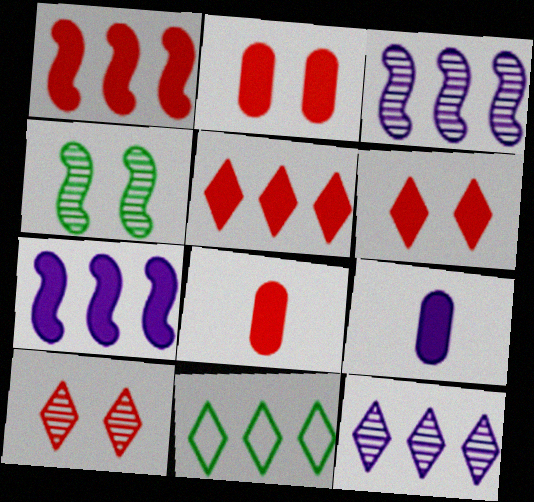[[1, 6, 8], 
[5, 11, 12]]